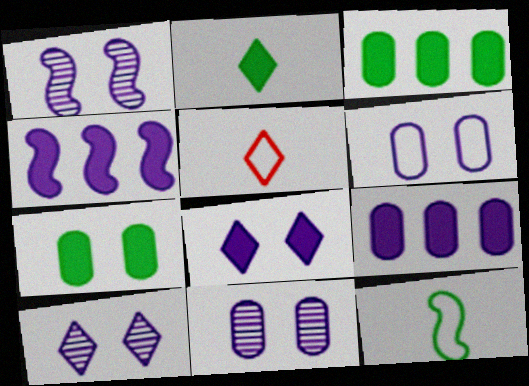[[1, 3, 5], 
[1, 6, 8], 
[1, 10, 11]]